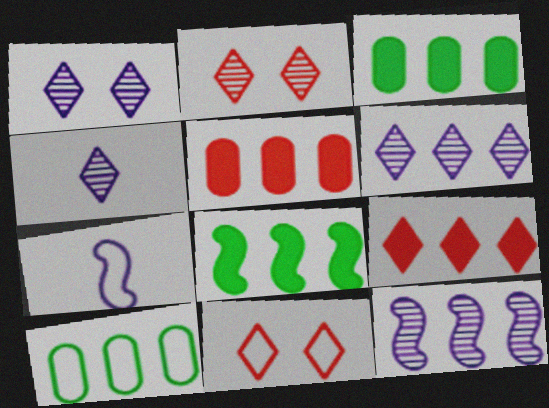[[1, 4, 6], 
[2, 3, 7], 
[7, 10, 11], 
[9, 10, 12]]